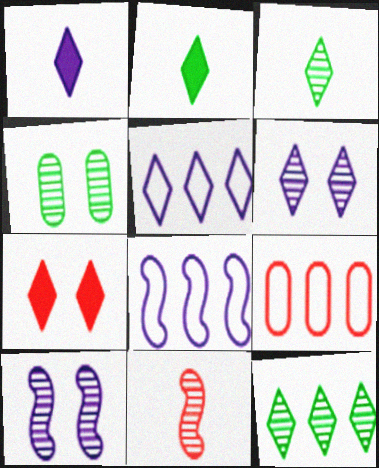[[1, 5, 6], 
[2, 9, 10], 
[3, 5, 7], 
[7, 9, 11]]